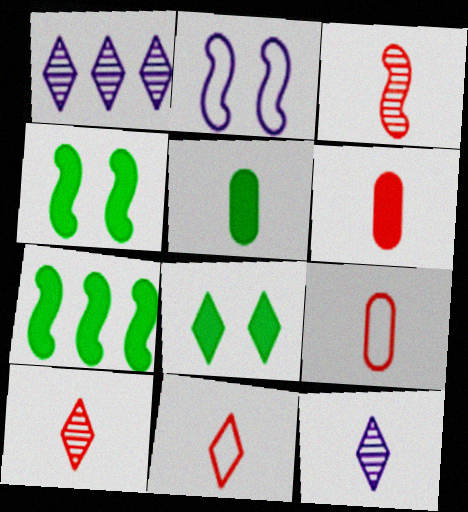[[1, 4, 9], 
[1, 8, 11], 
[2, 3, 7], 
[3, 6, 11], 
[5, 7, 8]]